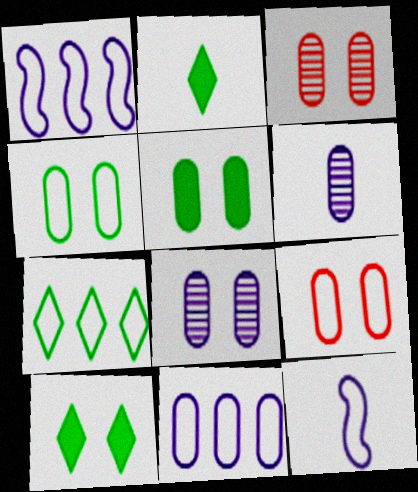[[1, 2, 3], 
[5, 8, 9], 
[7, 9, 12]]